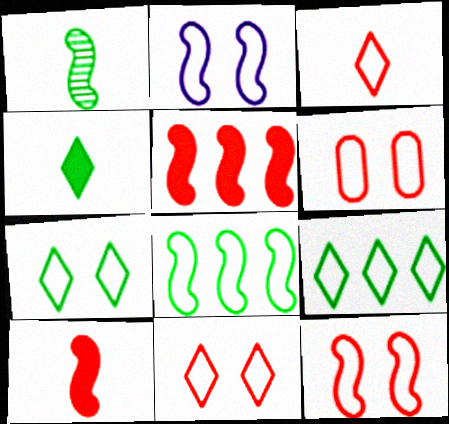[[1, 2, 5], 
[2, 6, 7], 
[6, 11, 12]]